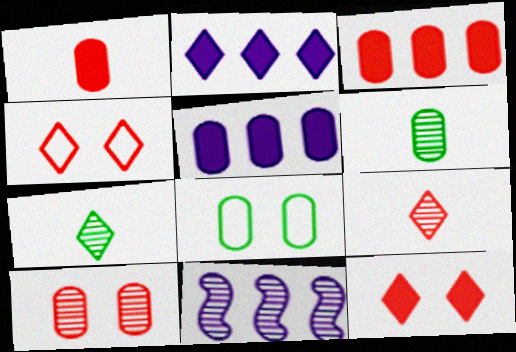[[2, 4, 7], 
[7, 10, 11]]